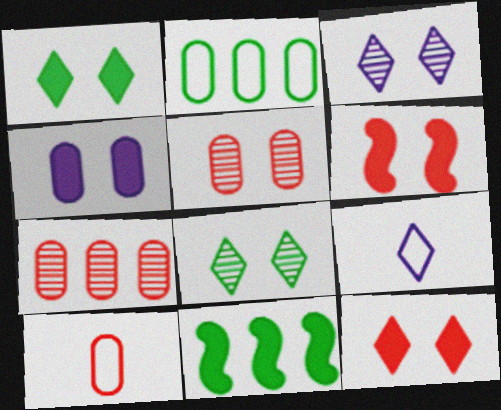[[1, 4, 6], 
[3, 10, 11], 
[5, 9, 11]]